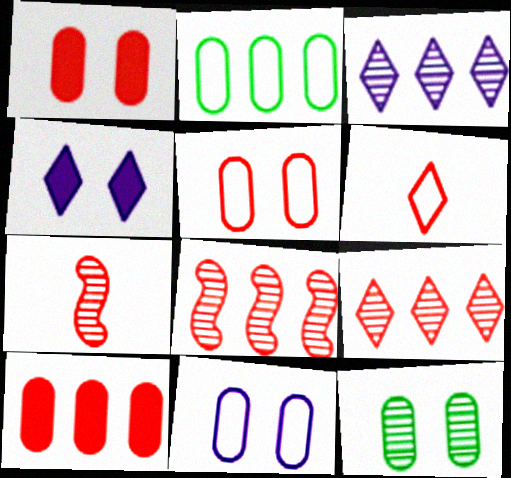[[1, 6, 8], 
[1, 11, 12], 
[2, 4, 7], 
[3, 7, 12]]